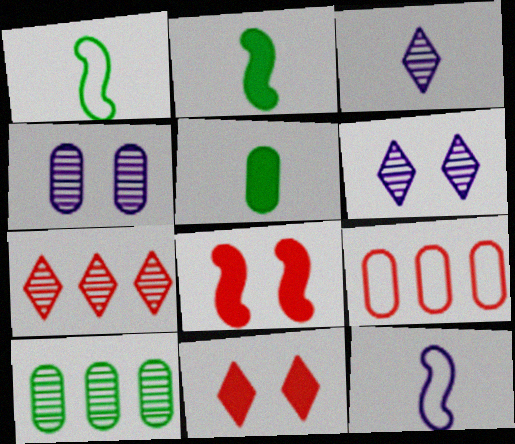[[2, 6, 9], 
[4, 5, 9], 
[10, 11, 12]]